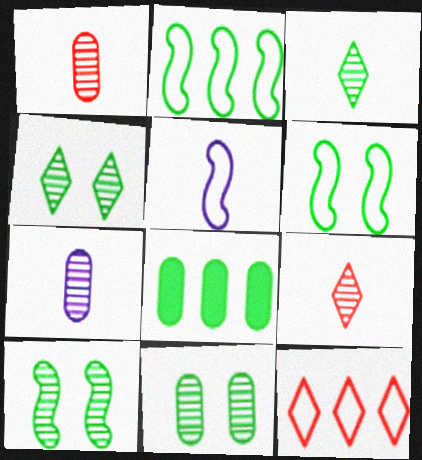[[3, 6, 8], 
[4, 10, 11]]